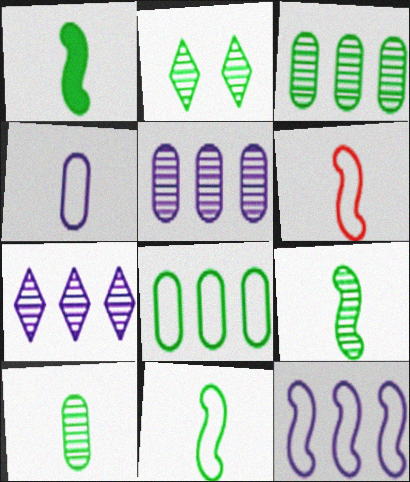[[1, 2, 8], 
[1, 9, 11], 
[2, 3, 9]]